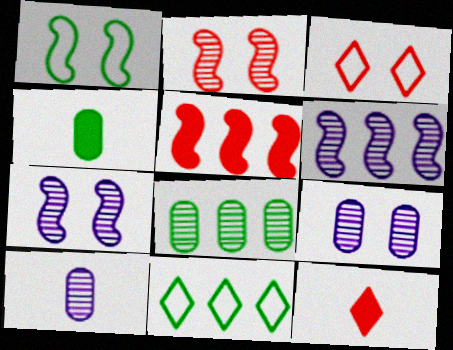[[3, 4, 6]]